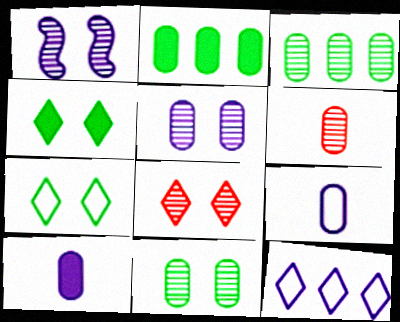[[1, 8, 11], 
[1, 10, 12], 
[3, 5, 6]]